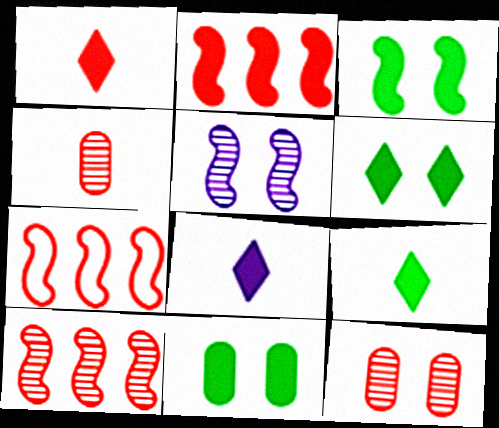[[1, 7, 12], 
[1, 8, 9], 
[2, 7, 10], 
[2, 8, 11], 
[3, 6, 11]]